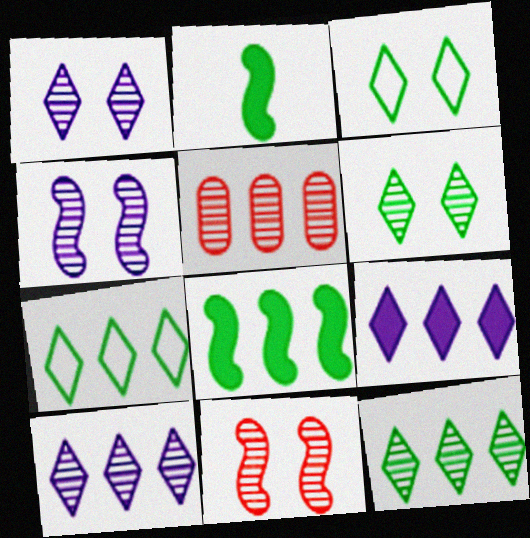[]